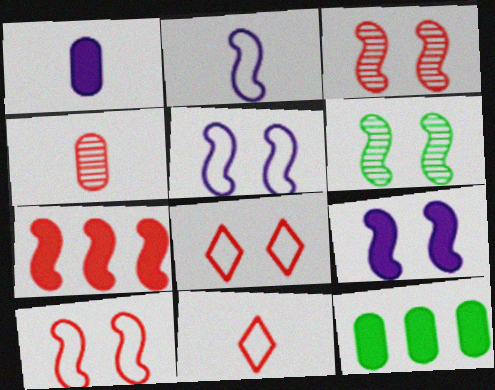[[2, 6, 7], 
[4, 7, 8], 
[6, 9, 10]]